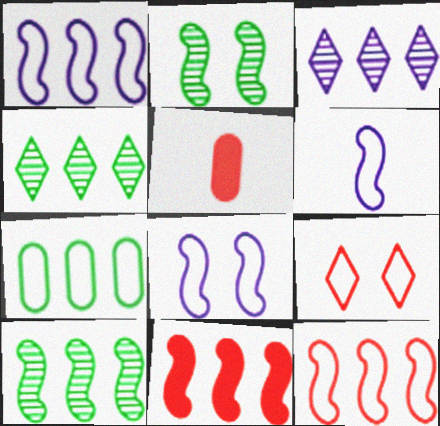[[1, 6, 8], 
[1, 10, 11], 
[2, 6, 11], 
[3, 7, 11], 
[4, 5, 8], 
[6, 7, 9]]